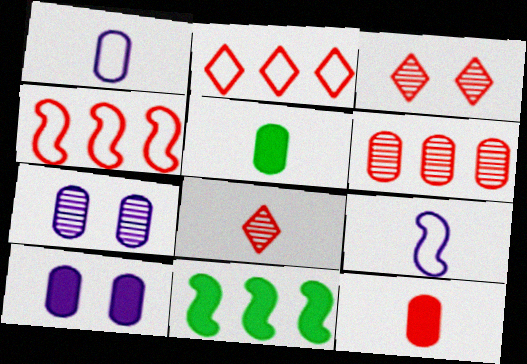[[1, 3, 11], 
[3, 4, 12], 
[5, 8, 9]]